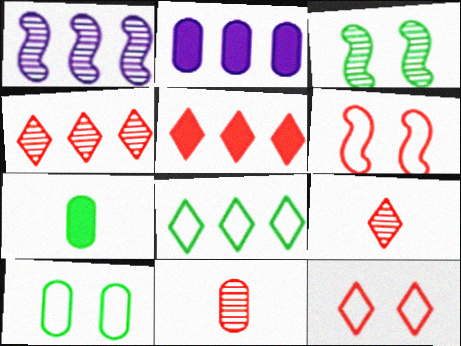[[1, 7, 12], 
[2, 10, 11], 
[3, 7, 8], 
[5, 6, 11], 
[5, 9, 12]]